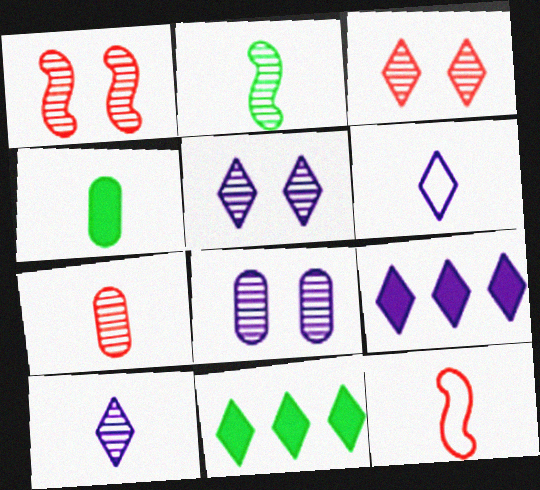[[2, 7, 10], 
[3, 6, 11], 
[4, 10, 12], 
[5, 6, 9], 
[8, 11, 12]]